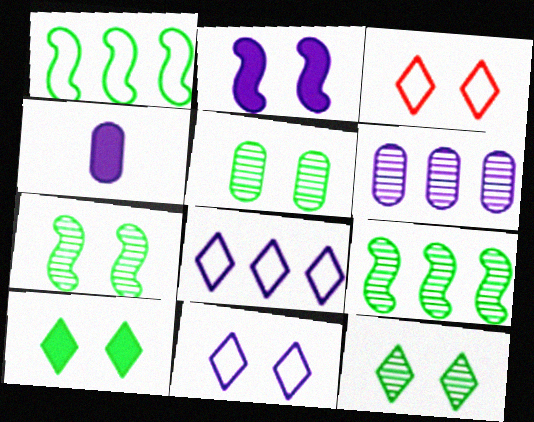[[2, 3, 5], 
[3, 4, 9], 
[5, 7, 12]]